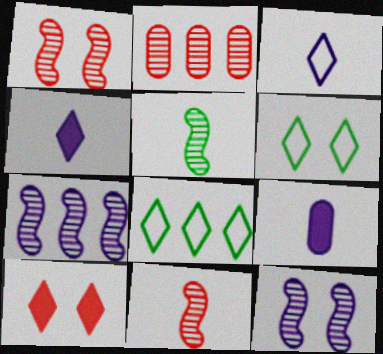[[1, 5, 7], 
[1, 8, 9]]